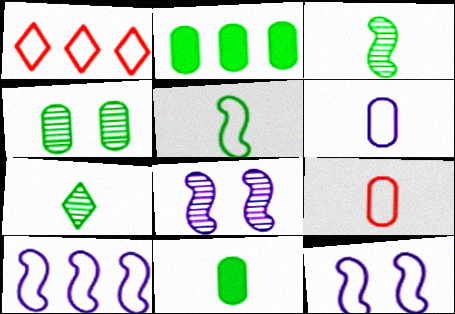[[1, 8, 11], 
[5, 7, 11]]